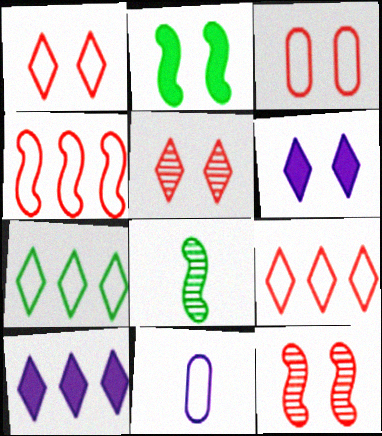[[3, 8, 10]]